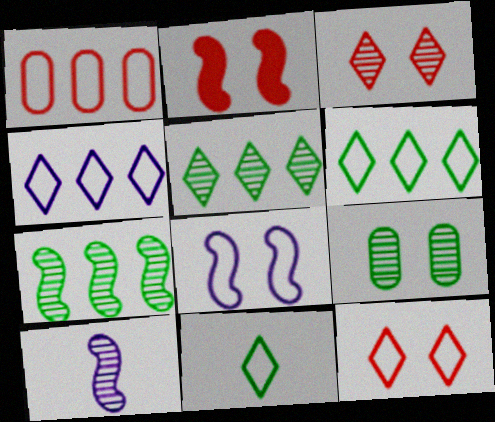[[1, 8, 11], 
[4, 11, 12]]